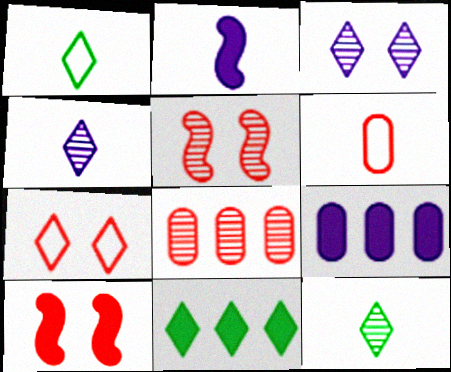[[1, 5, 9], 
[2, 6, 12], 
[4, 7, 11]]